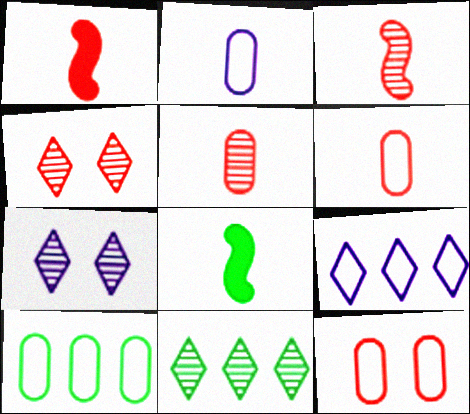[[1, 7, 10], 
[2, 10, 12]]